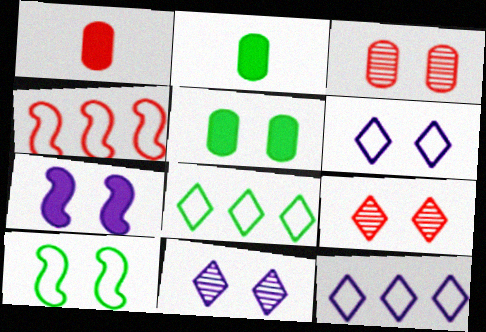[[1, 4, 9], 
[2, 4, 11]]